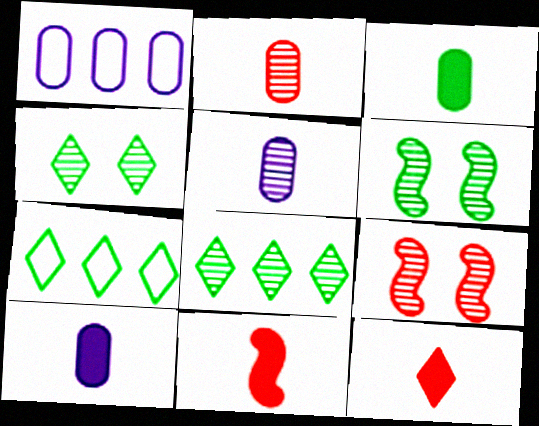[[1, 4, 11], 
[1, 6, 12], 
[3, 6, 7], 
[5, 8, 9], 
[7, 9, 10]]